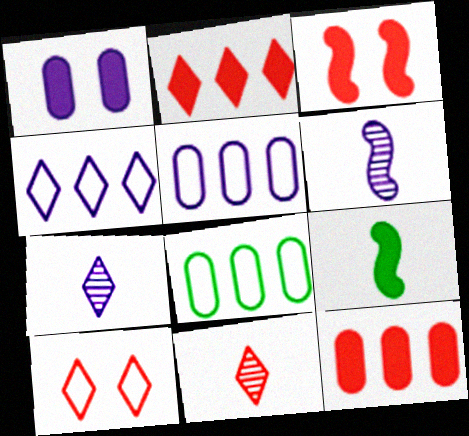[[1, 2, 9], 
[1, 4, 6], 
[2, 10, 11], 
[3, 7, 8]]